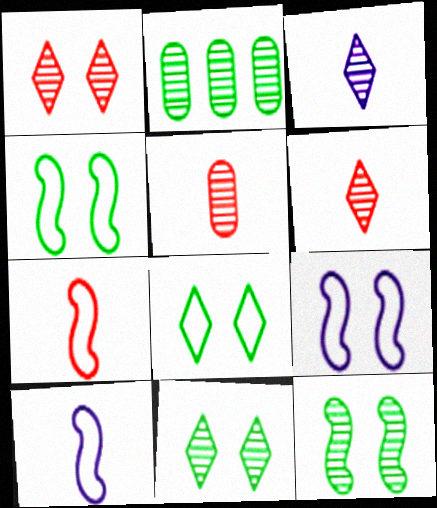[]